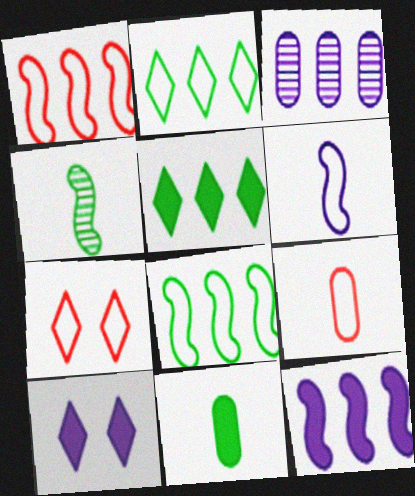[[1, 3, 5], 
[1, 7, 9], 
[3, 6, 10]]